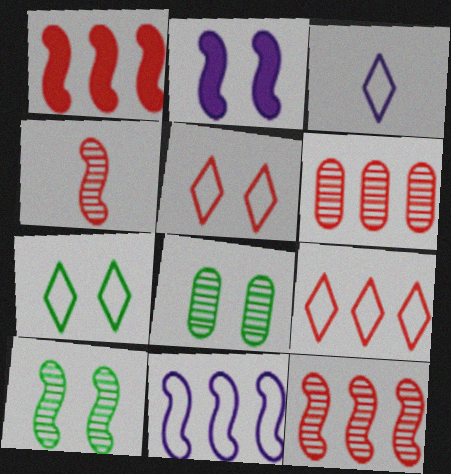[[1, 3, 8], 
[1, 6, 9], 
[2, 5, 8], 
[3, 7, 9]]